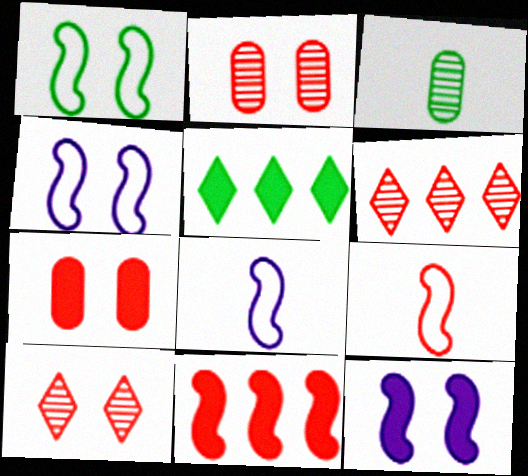[[1, 3, 5], 
[2, 5, 8], 
[6, 7, 9]]